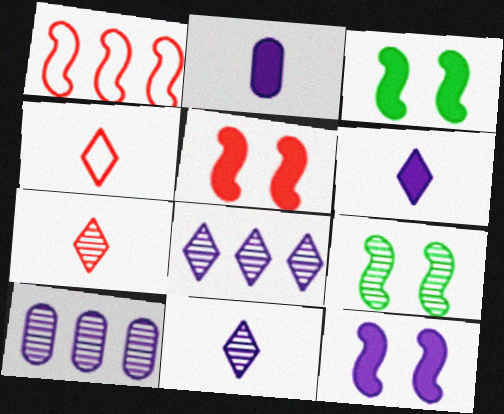[[3, 4, 10], 
[3, 5, 12], 
[7, 9, 10]]